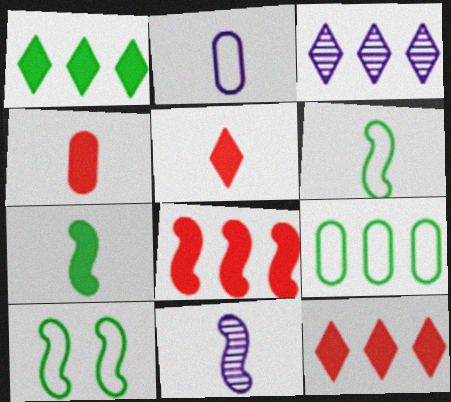[[3, 4, 10], 
[3, 8, 9], 
[8, 10, 11]]